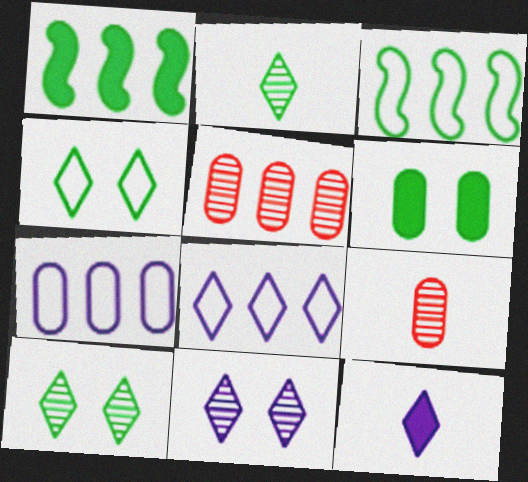[[1, 5, 8], 
[2, 3, 6], 
[6, 7, 9], 
[8, 11, 12]]